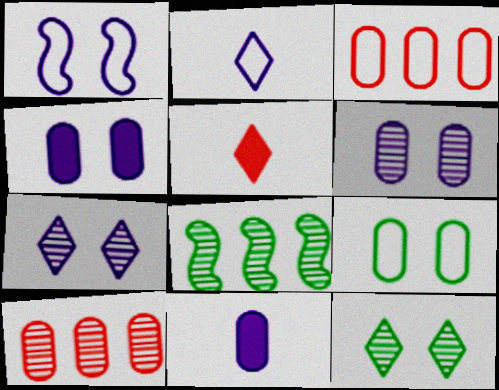[[1, 4, 7], 
[9, 10, 11]]